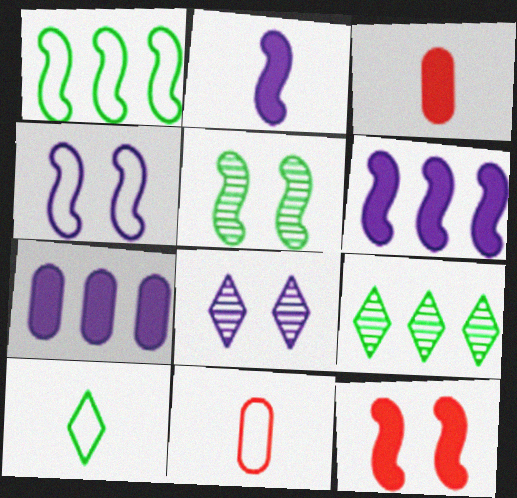[[1, 3, 8], 
[3, 4, 9], 
[4, 5, 12]]